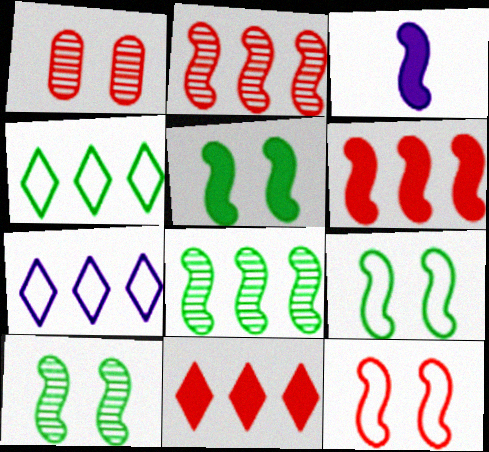[[1, 3, 4], 
[2, 3, 9], 
[3, 5, 6], 
[3, 8, 12], 
[5, 9, 10]]